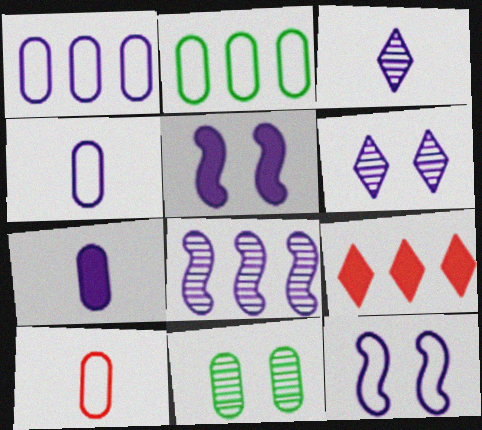[[1, 3, 5], 
[2, 8, 9]]